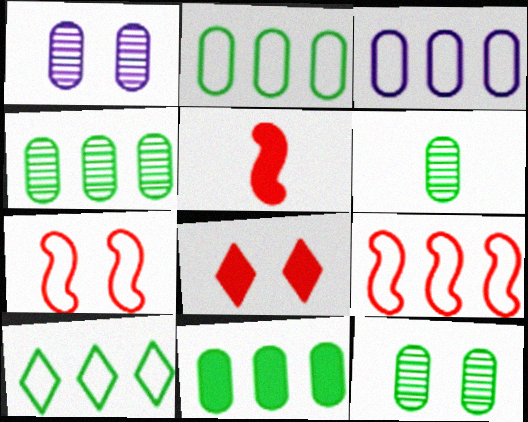[[1, 5, 10], 
[2, 4, 11], 
[3, 9, 10], 
[4, 6, 12]]